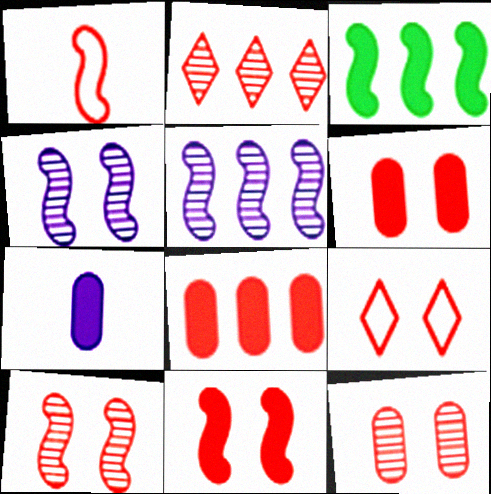[[1, 2, 6], 
[1, 3, 4], 
[6, 9, 10], 
[9, 11, 12]]